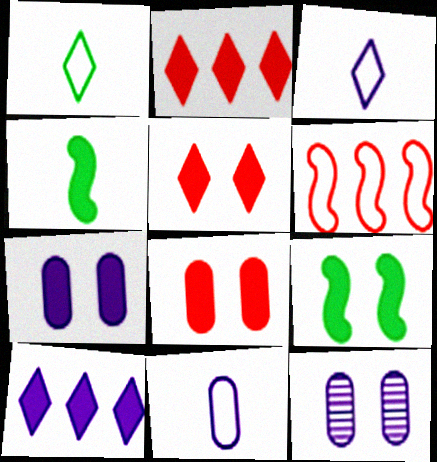[[2, 4, 7], 
[4, 8, 10], 
[5, 7, 9]]